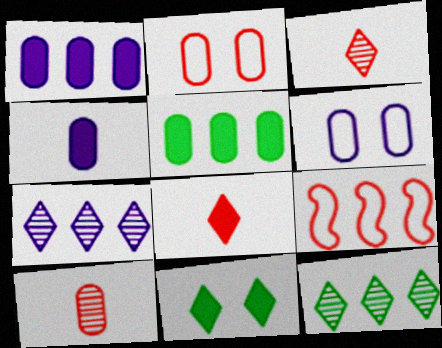[[1, 9, 12], 
[5, 6, 10], 
[5, 7, 9]]